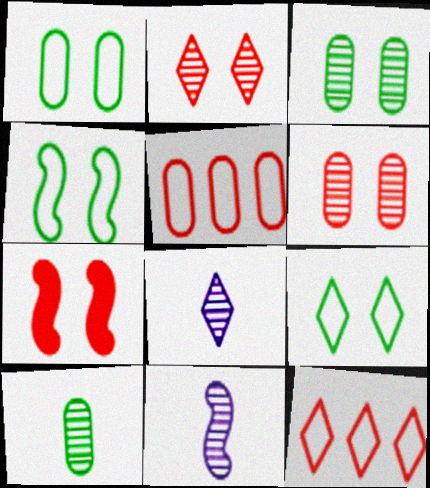[[1, 4, 9]]